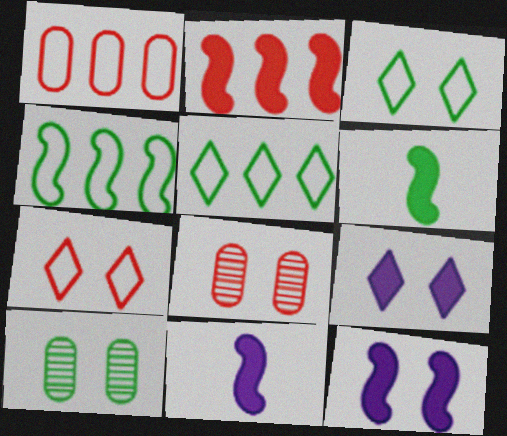[[2, 6, 12], 
[3, 8, 12], 
[5, 6, 10], 
[5, 8, 11], 
[7, 10, 12]]